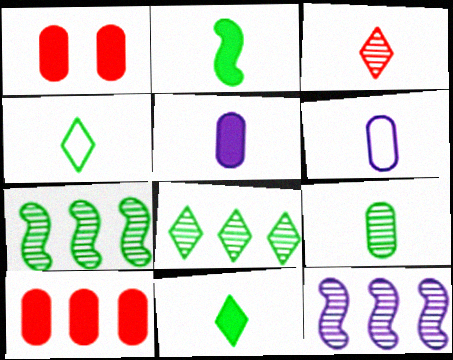[[1, 4, 12], 
[2, 3, 6], 
[2, 4, 9]]